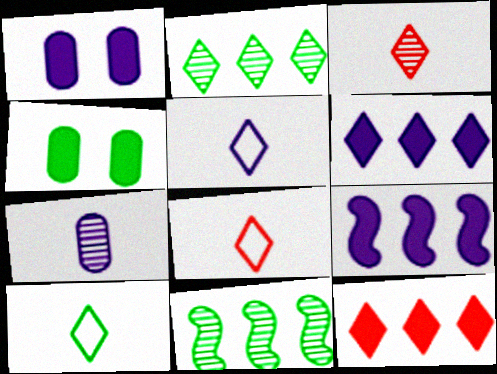[[1, 8, 11], 
[4, 10, 11], 
[5, 8, 10]]